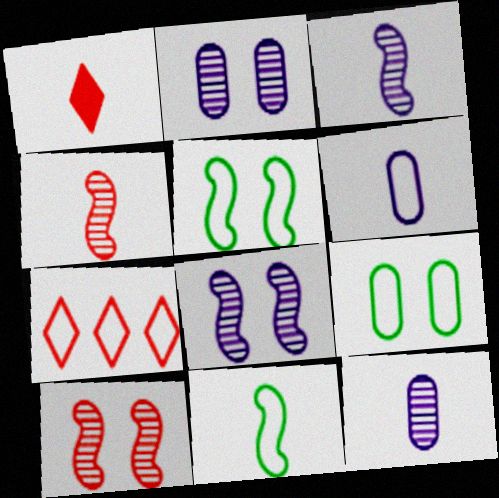[[1, 11, 12], 
[5, 6, 7]]